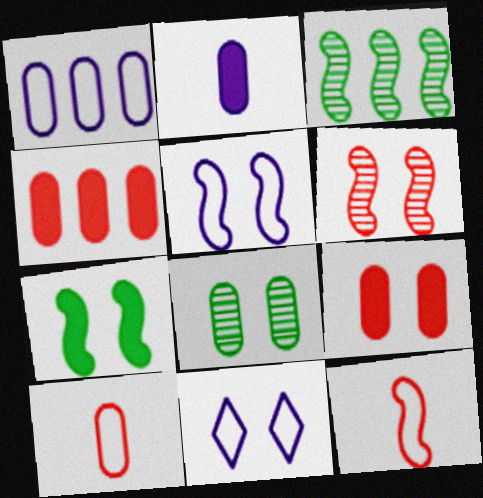[[5, 6, 7]]